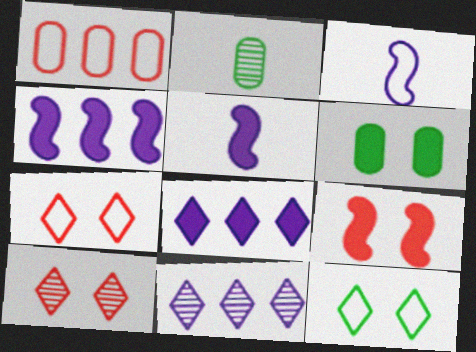[[1, 3, 12], 
[2, 4, 7]]